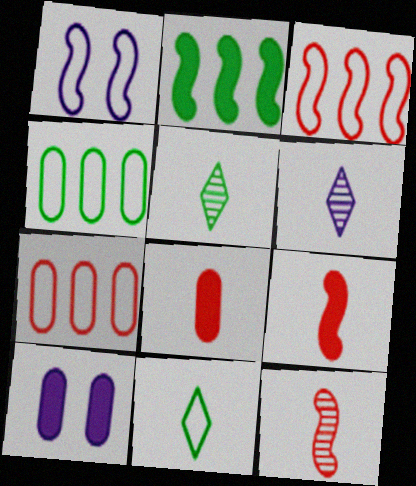[[1, 2, 12], 
[1, 7, 11], 
[3, 5, 10]]